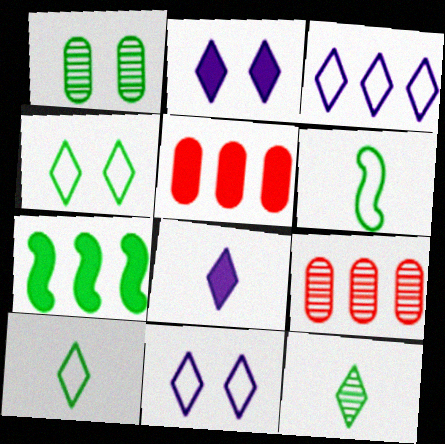[[1, 7, 10], 
[2, 6, 9], 
[3, 7, 9]]